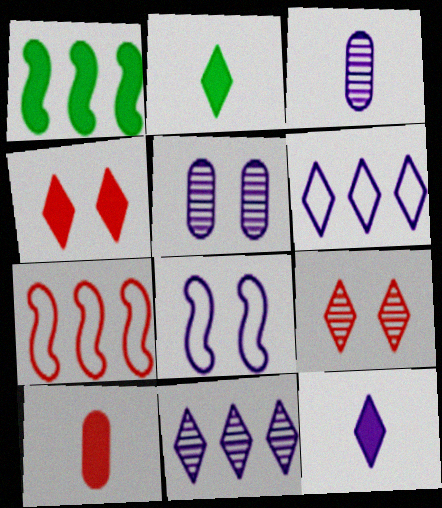[[2, 5, 7], 
[2, 6, 9], 
[7, 9, 10]]